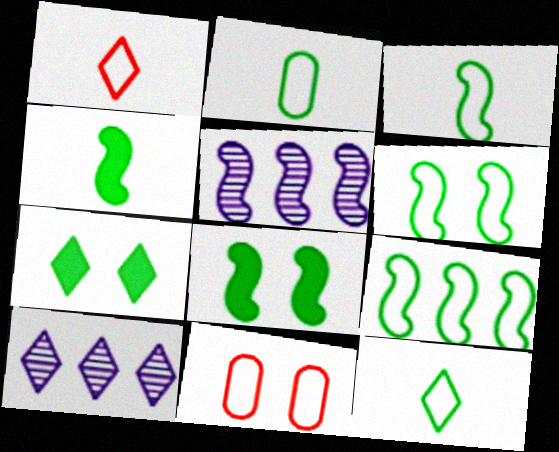[[1, 7, 10], 
[2, 3, 12], 
[3, 6, 9], 
[4, 10, 11]]